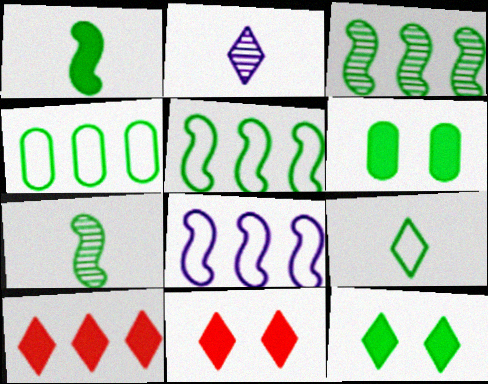[[3, 6, 9], 
[4, 7, 12]]